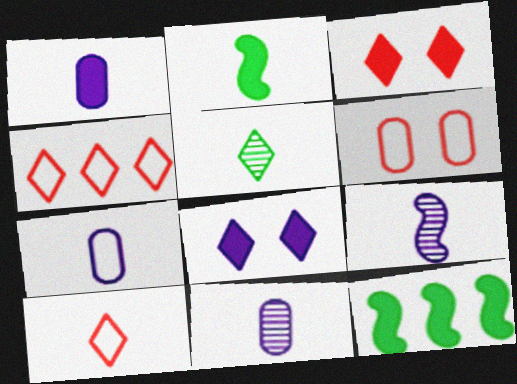[[1, 3, 12], 
[1, 7, 11], 
[2, 10, 11], 
[4, 5, 8]]